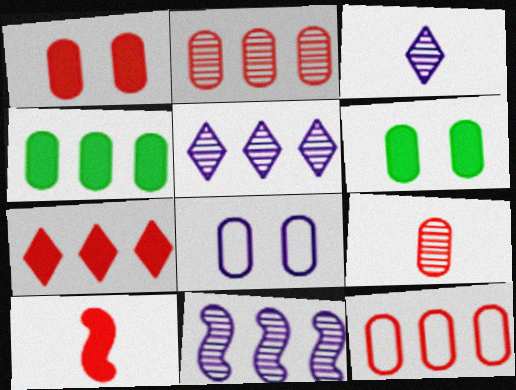[[1, 7, 10], 
[1, 9, 12], 
[4, 8, 9]]